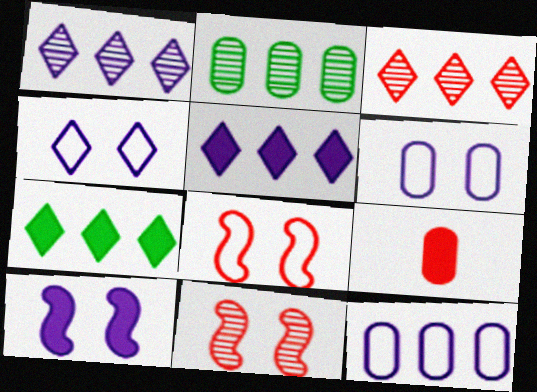[[2, 6, 9], 
[3, 8, 9], 
[7, 9, 10]]